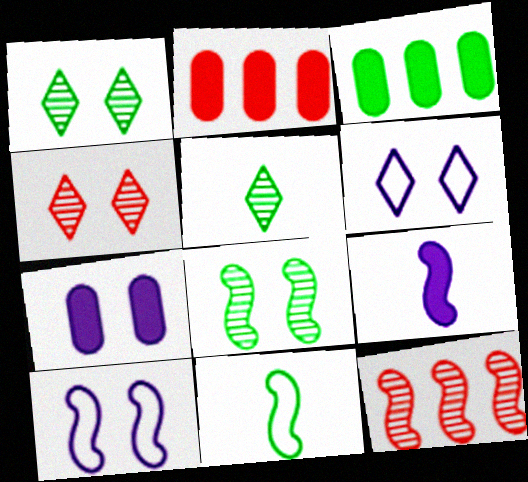[[1, 3, 11], 
[2, 5, 10]]